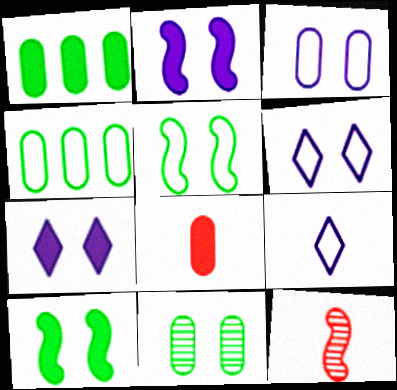[[1, 6, 12], 
[4, 7, 12]]